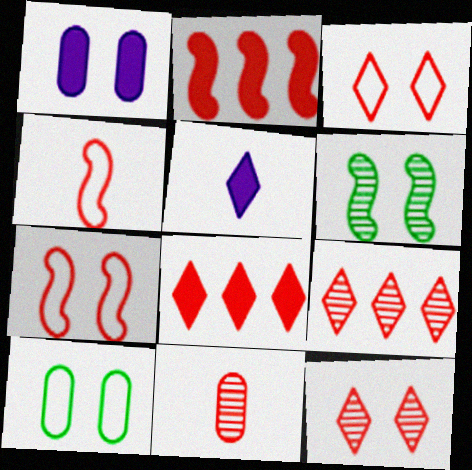[[1, 3, 6], 
[2, 3, 11], 
[7, 8, 11]]